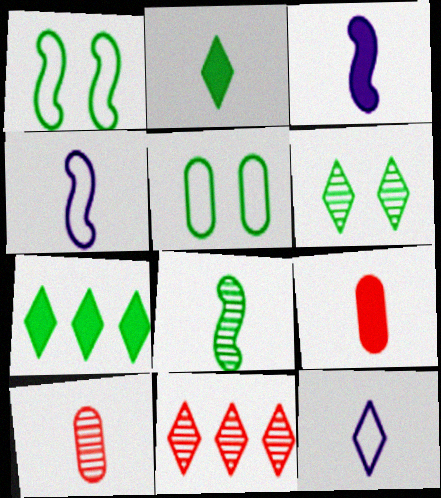[[2, 3, 9], 
[2, 4, 10], 
[3, 5, 11], 
[5, 7, 8], 
[8, 9, 12]]